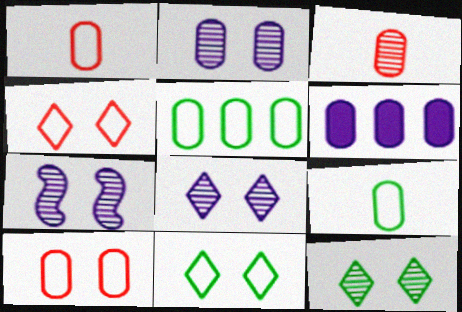[[2, 7, 8]]